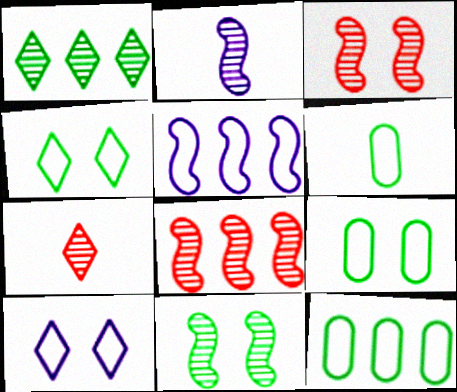[[2, 8, 11], 
[6, 9, 12]]